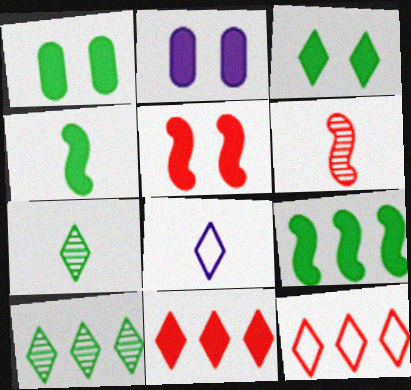[[2, 3, 5], 
[2, 4, 11]]